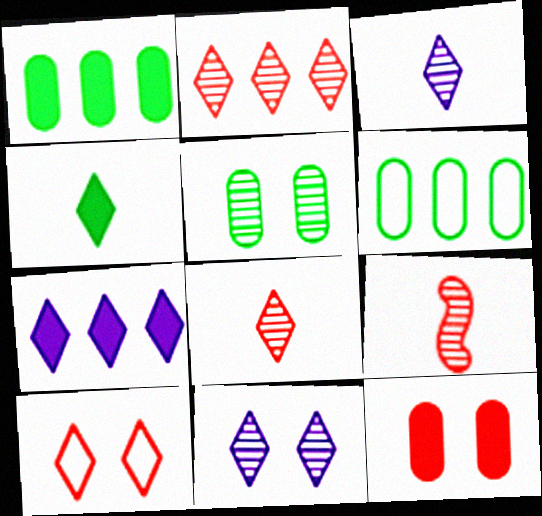[]